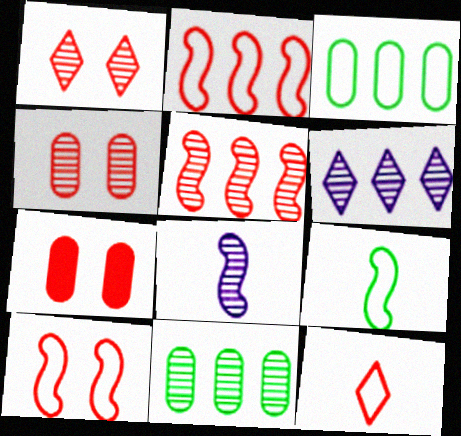[[1, 7, 10], 
[1, 8, 11], 
[5, 6, 11], 
[5, 7, 12], 
[6, 7, 9]]